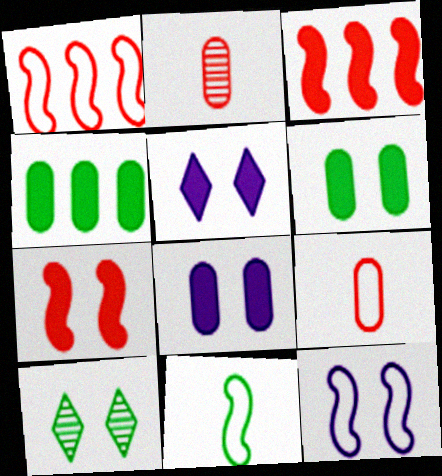[[1, 11, 12], 
[4, 10, 11], 
[5, 6, 7]]